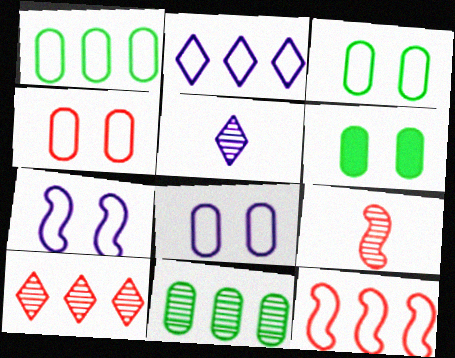[[1, 2, 12], 
[2, 6, 9], 
[3, 4, 8], 
[5, 6, 12]]